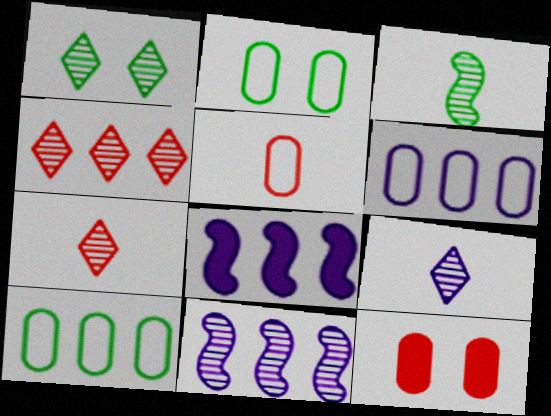[[1, 4, 9], 
[1, 5, 8], 
[2, 5, 6], 
[2, 7, 8], 
[4, 8, 10]]